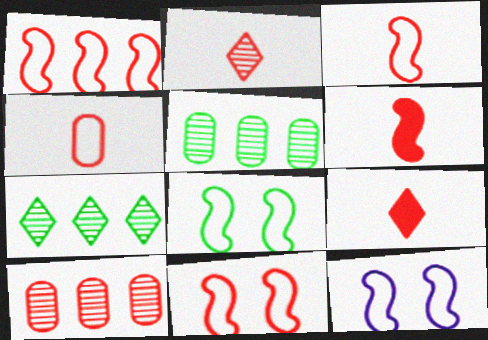[[1, 3, 11], 
[2, 4, 6], 
[5, 9, 12], 
[8, 11, 12], 
[9, 10, 11]]